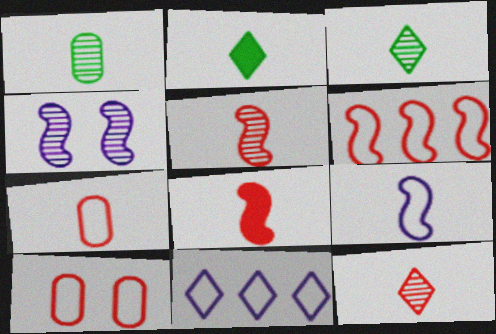[[7, 8, 12]]